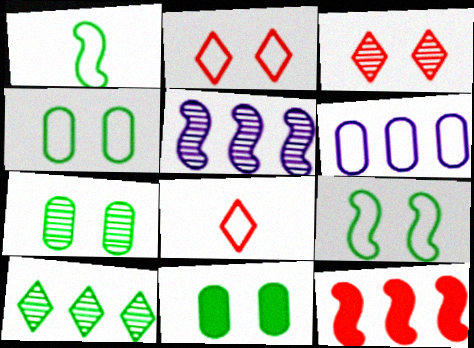[[1, 2, 6], 
[1, 10, 11], 
[4, 7, 11], 
[5, 8, 11], 
[6, 8, 9], 
[6, 10, 12]]